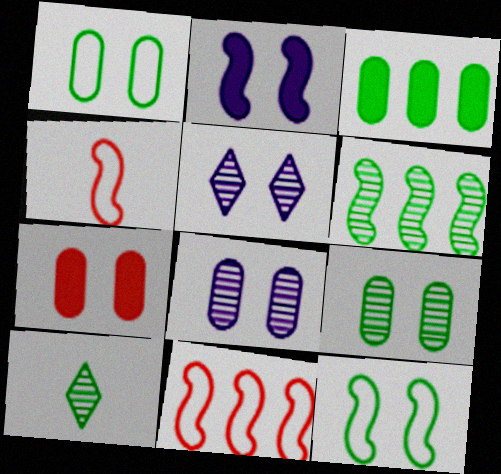[[1, 7, 8], 
[2, 4, 6], 
[3, 4, 5], 
[3, 10, 12], 
[5, 7, 12], 
[6, 9, 10]]